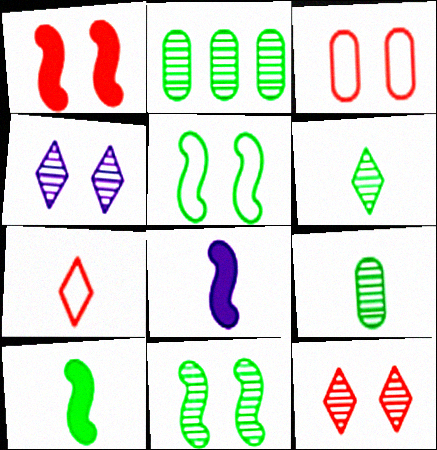[[1, 3, 12], 
[2, 6, 11], 
[7, 8, 9]]